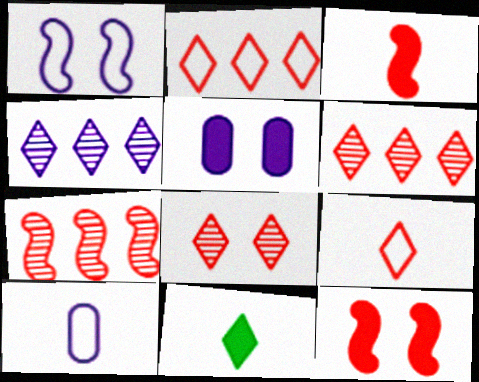[]